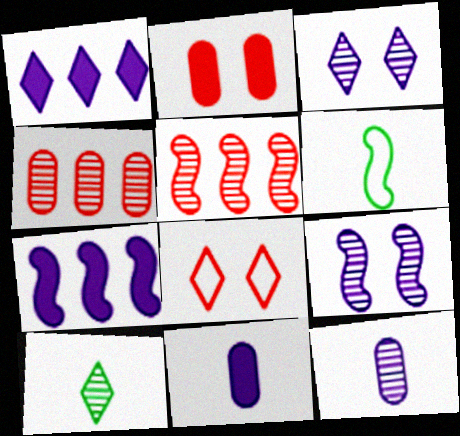[[1, 8, 10], 
[4, 9, 10]]